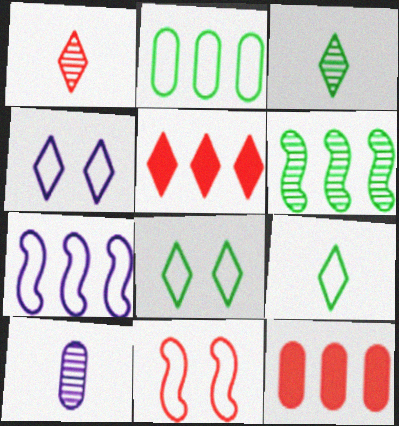[[1, 11, 12], 
[3, 4, 5]]